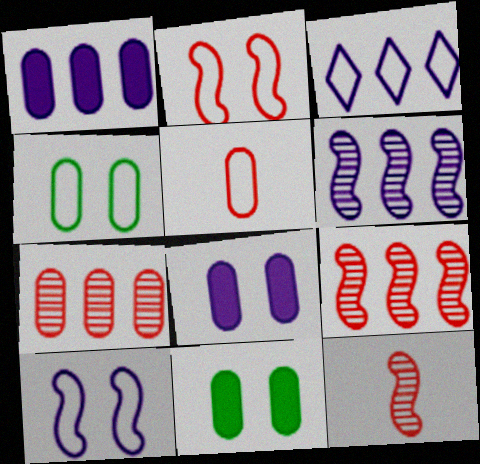[[1, 3, 6], 
[3, 11, 12]]